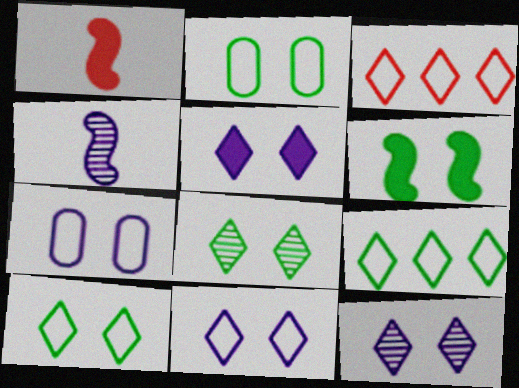[[2, 6, 8], 
[5, 11, 12]]